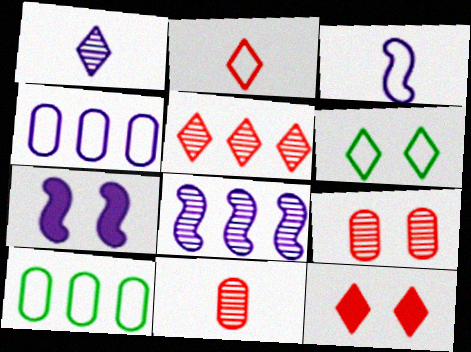[[1, 4, 7], 
[2, 5, 12], 
[3, 7, 8], 
[6, 7, 9]]